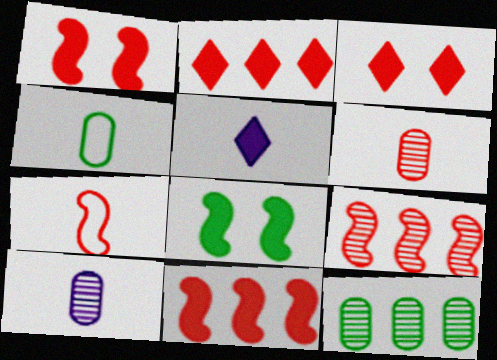[[1, 7, 9]]